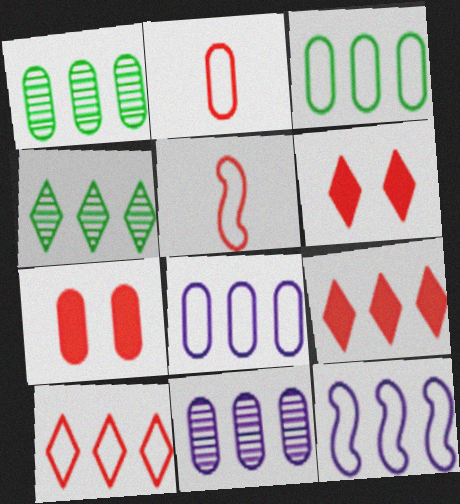[[1, 9, 12], 
[3, 10, 12]]